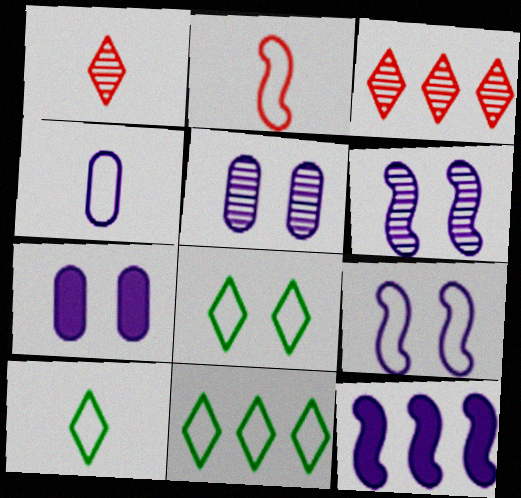[[2, 4, 10], 
[8, 10, 11]]